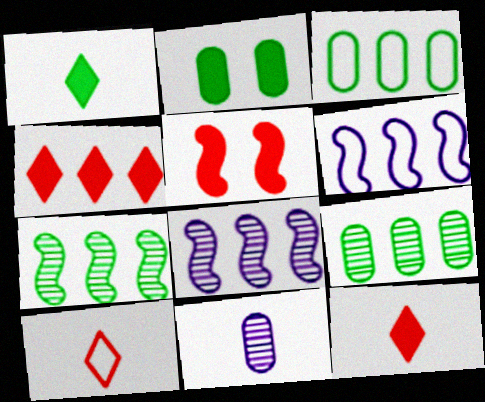[[2, 8, 10], 
[3, 4, 8], 
[4, 6, 9]]